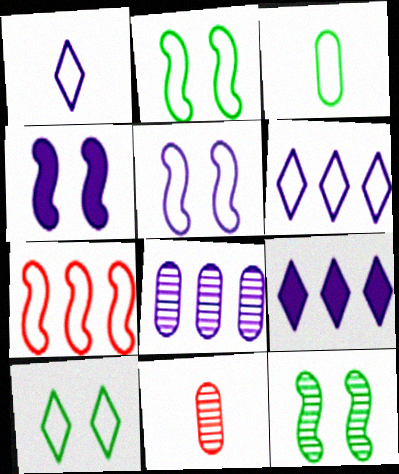[[1, 4, 8], 
[2, 9, 11]]